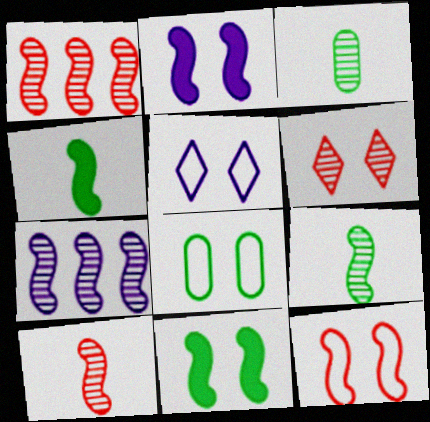[[2, 6, 8], 
[3, 6, 7], 
[4, 7, 12], 
[5, 8, 12]]